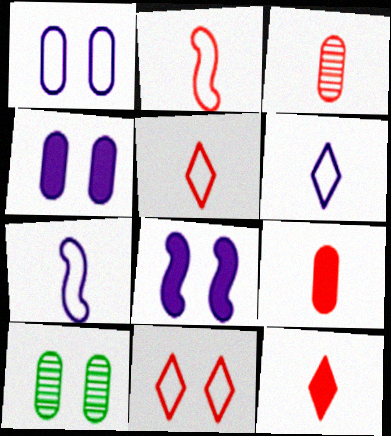[[2, 3, 12], 
[8, 10, 11]]